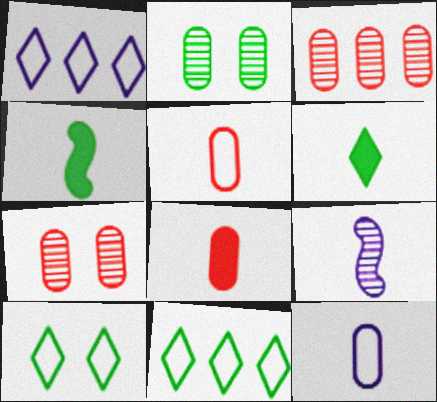[[1, 4, 7], 
[2, 4, 11], 
[5, 6, 9]]